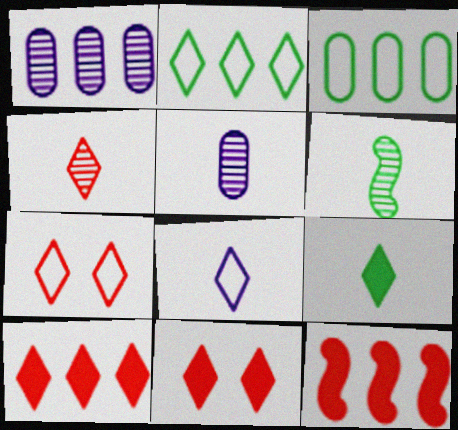[[1, 2, 12], 
[2, 7, 8], 
[4, 5, 6], 
[4, 7, 10], 
[4, 8, 9]]